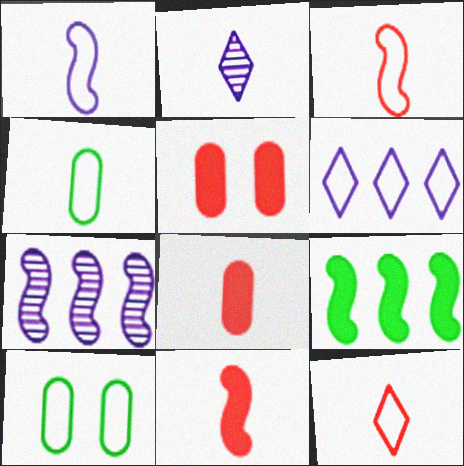[[1, 4, 12], 
[2, 4, 11], 
[3, 6, 10]]